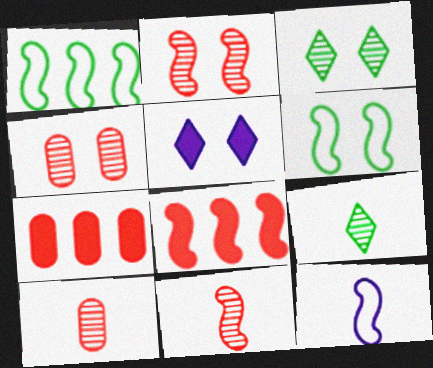[[1, 5, 10], 
[3, 7, 12], 
[4, 5, 6]]